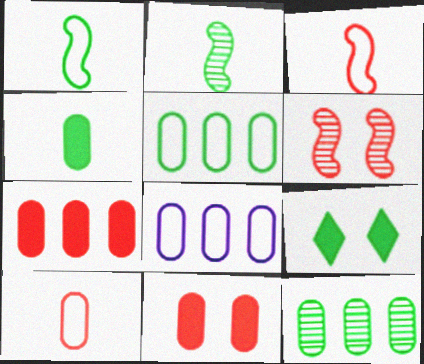[[1, 9, 12], 
[2, 5, 9], 
[7, 8, 12]]